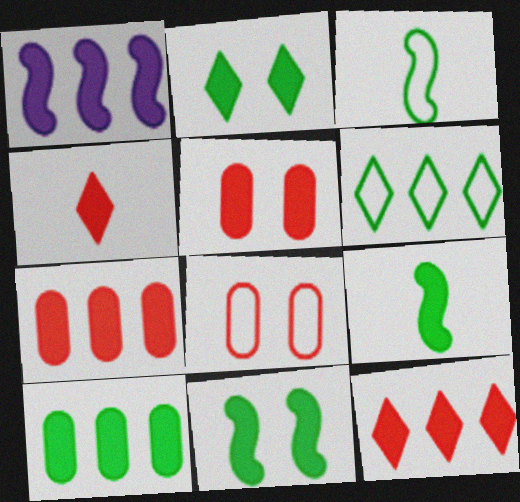[[1, 10, 12], 
[2, 9, 10]]